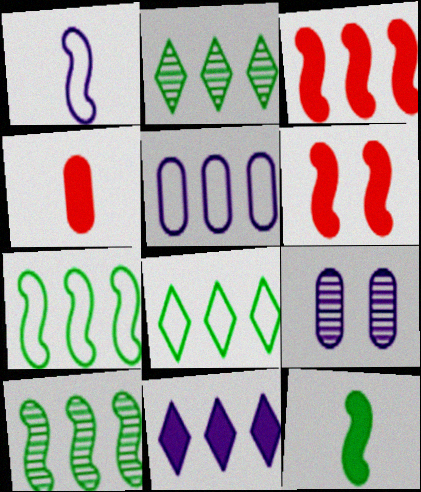[[1, 6, 10], 
[1, 9, 11], 
[2, 3, 5]]